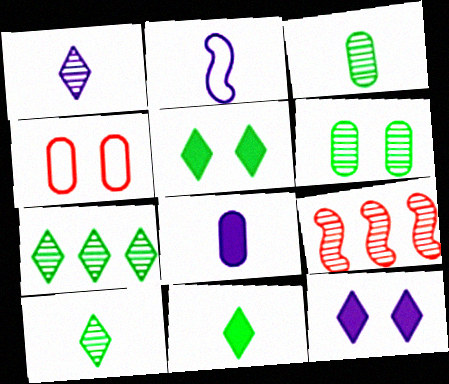[[1, 2, 8], 
[1, 6, 9]]